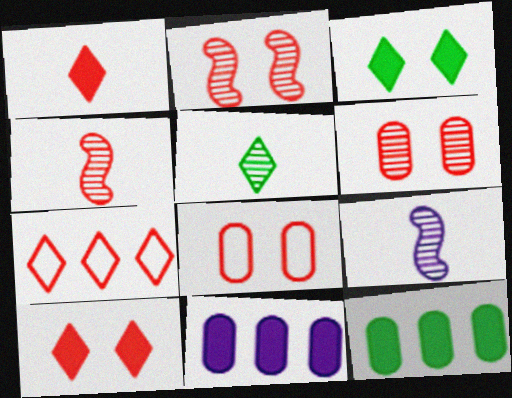[[2, 8, 10]]